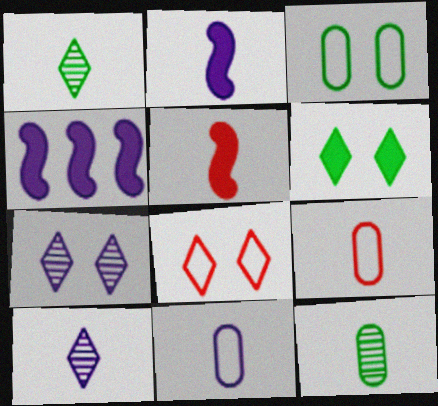[[1, 2, 9], 
[1, 5, 11], 
[2, 10, 11], 
[4, 7, 11], 
[4, 8, 12], 
[6, 7, 8]]